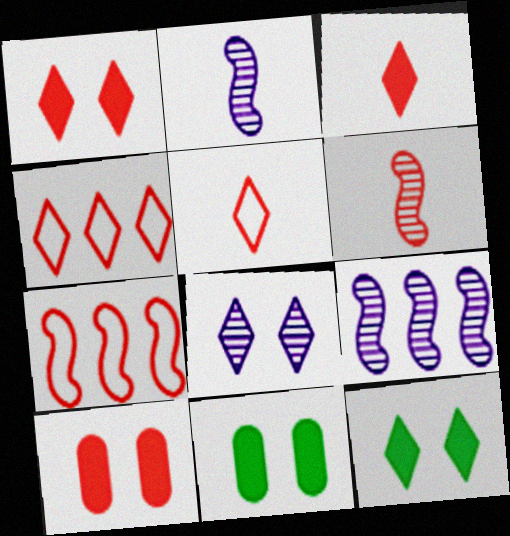[[2, 4, 11], 
[4, 6, 10], 
[5, 9, 11]]